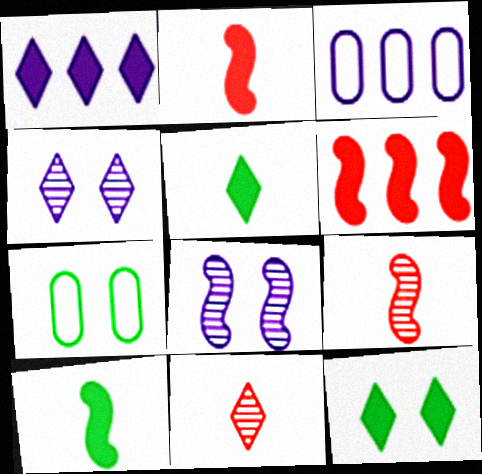[[1, 7, 9], 
[3, 9, 12]]